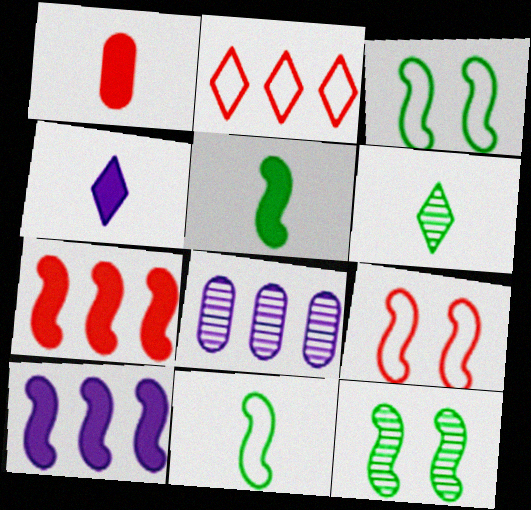[[1, 4, 5]]